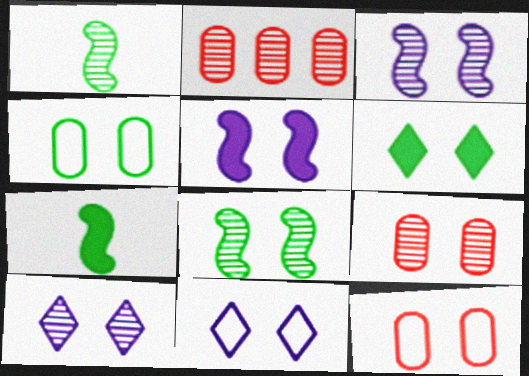[[1, 2, 10], 
[2, 7, 11], 
[3, 6, 12], 
[4, 6, 8], 
[8, 9, 10]]